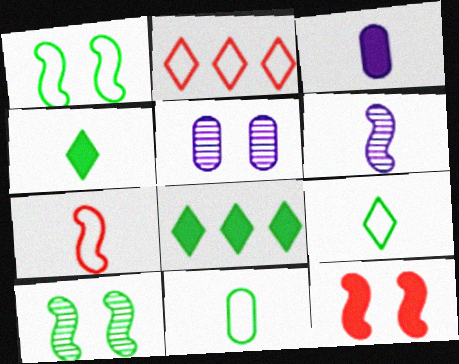[[2, 3, 10], 
[3, 8, 12], 
[5, 7, 8], 
[8, 10, 11]]